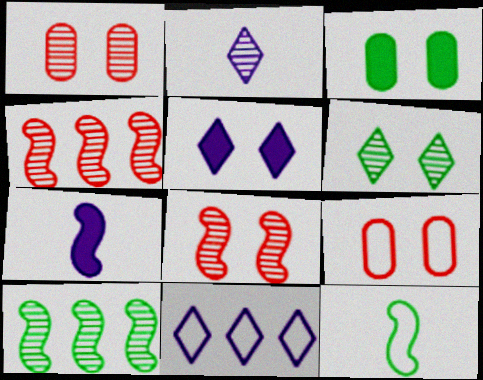[[1, 2, 10], 
[2, 5, 11], 
[9, 11, 12]]